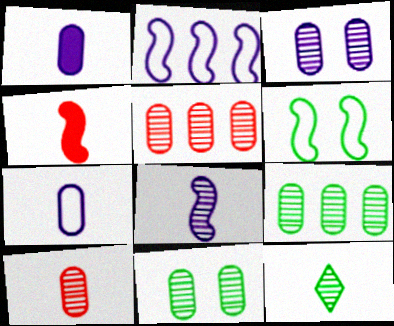[[3, 9, 10], 
[4, 7, 12], 
[8, 10, 12]]